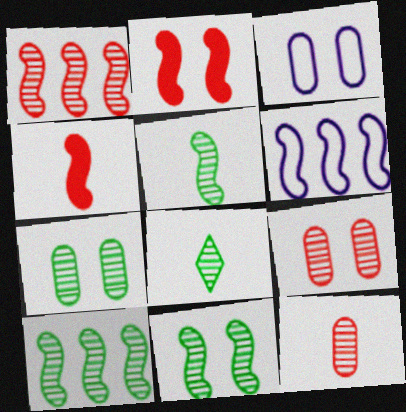[[2, 5, 6], 
[4, 6, 11], 
[5, 10, 11], 
[7, 8, 10]]